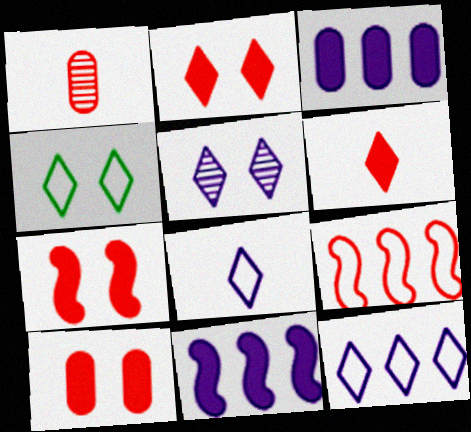[[1, 2, 9], 
[1, 4, 11], 
[2, 4, 5], 
[2, 7, 10]]